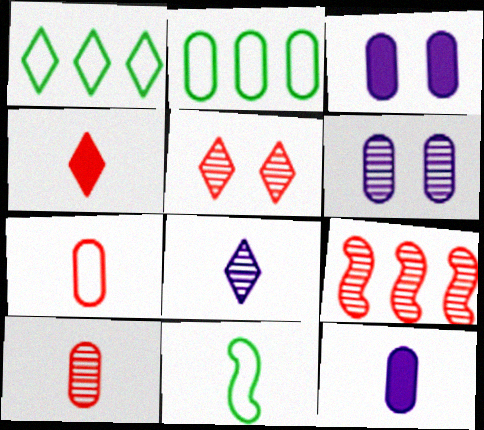[[2, 3, 10], 
[5, 9, 10]]